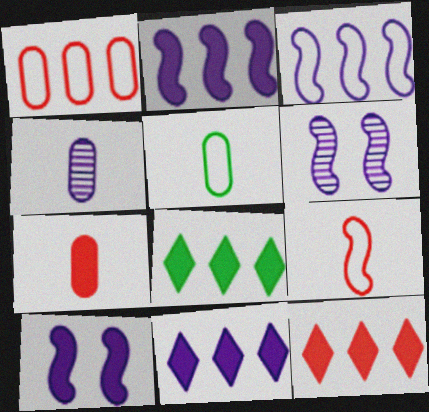[[4, 5, 7], 
[5, 6, 12], 
[7, 8, 10], 
[8, 11, 12]]